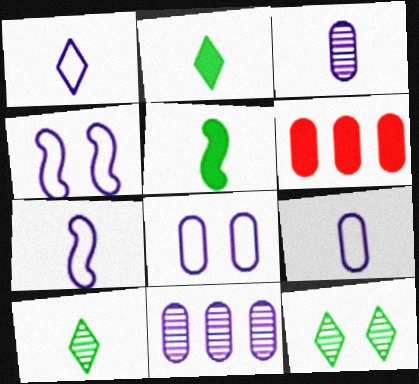[[1, 7, 9], 
[4, 6, 10], 
[6, 7, 12]]